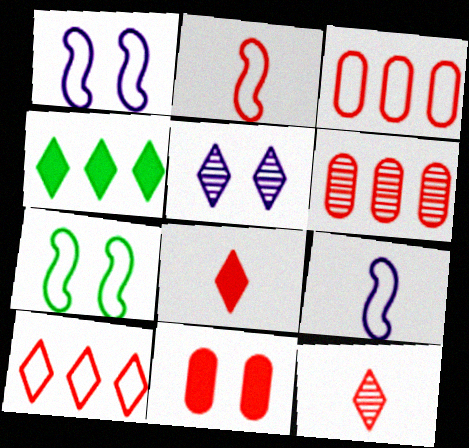[[5, 7, 11]]